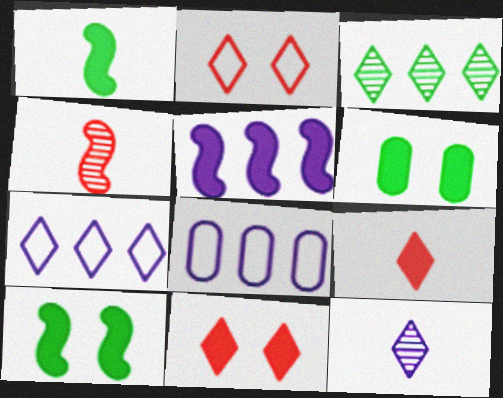[[4, 6, 7], 
[5, 6, 9]]